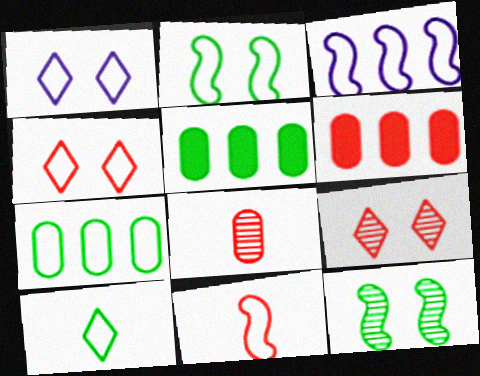[[1, 7, 11], 
[2, 3, 11], 
[2, 7, 10], 
[5, 10, 12], 
[6, 9, 11]]